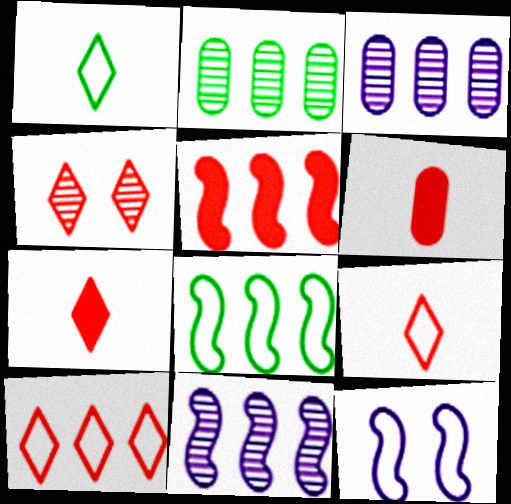[[2, 7, 12], 
[4, 7, 10], 
[5, 8, 11]]